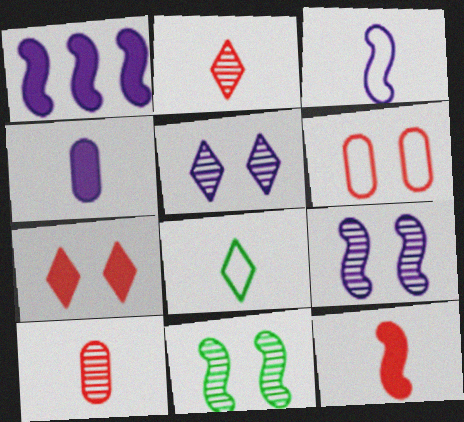[[1, 3, 9]]